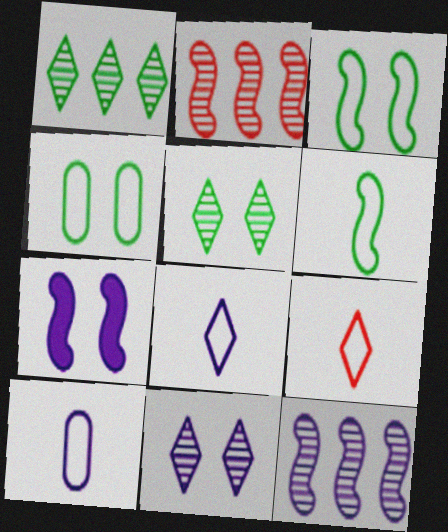[[2, 6, 7], 
[6, 9, 10]]